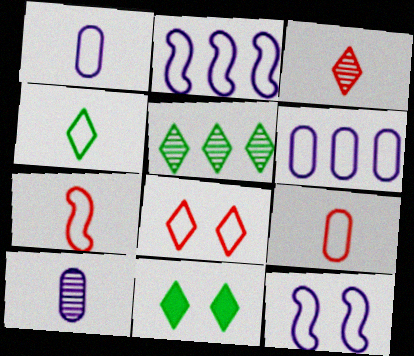[[1, 4, 7], 
[4, 5, 11]]